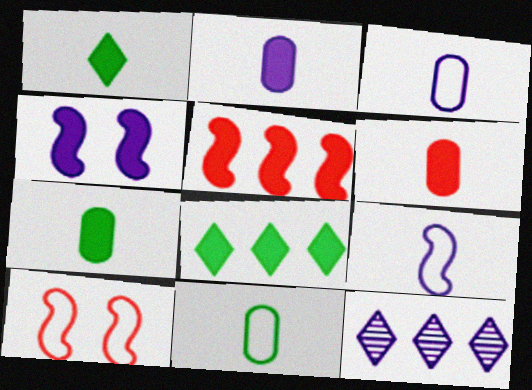[[2, 6, 7], 
[3, 4, 12], 
[4, 6, 8], 
[7, 10, 12]]